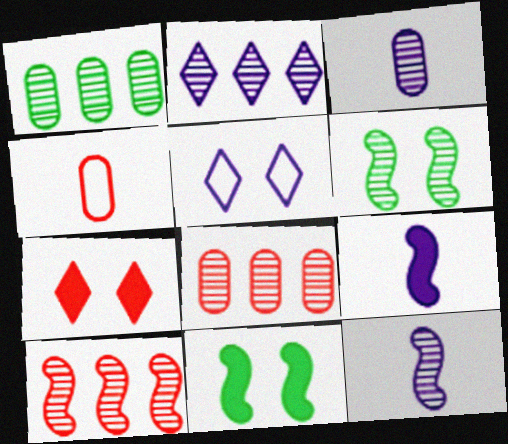[[1, 2, 10], 
[2, 4, 11], 
[4, 7, 10], 
[6, 10, 12]]